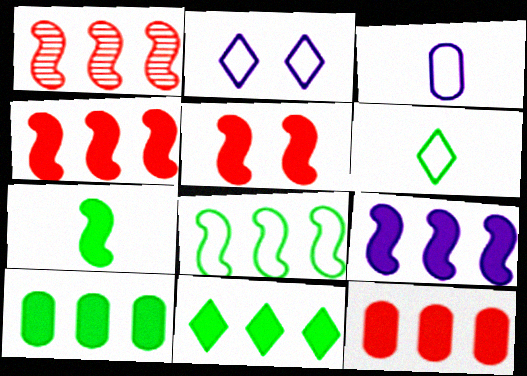[[1, 8, 9], 
[5, 7, 9], 
[9, 11, 12]]